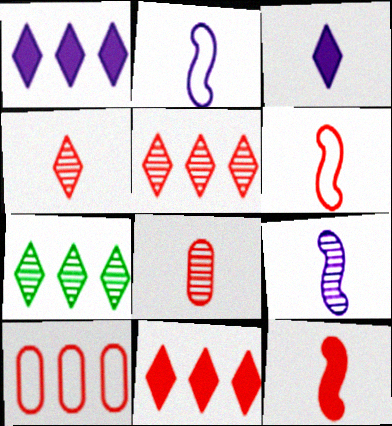[]